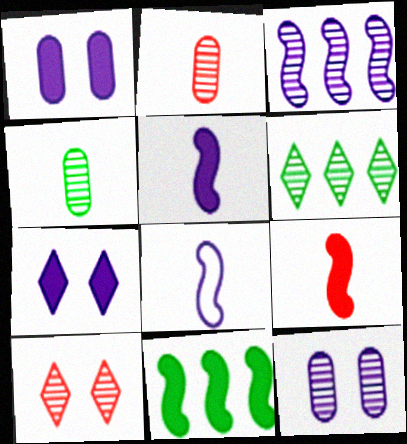[[3, 4, 10]]